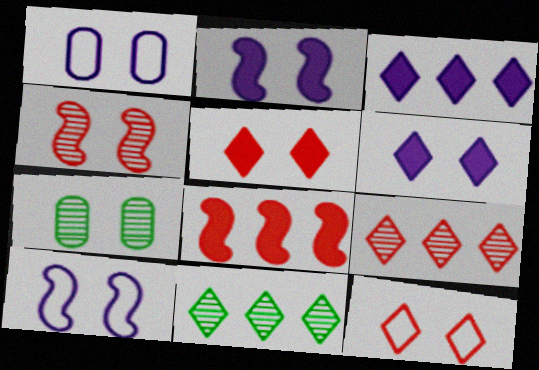[[2, 7, 12], 
[5, 7, 10]]